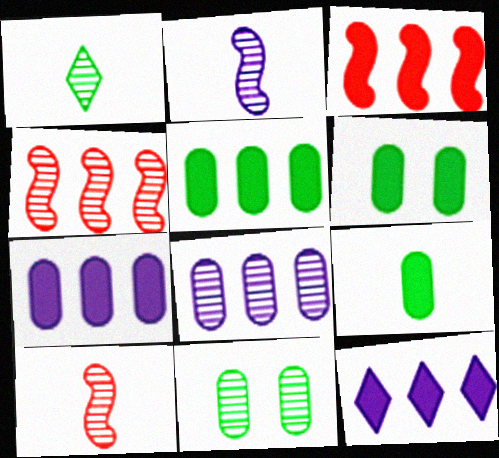[[3, 5, 12], 
[5, 6, 9]]